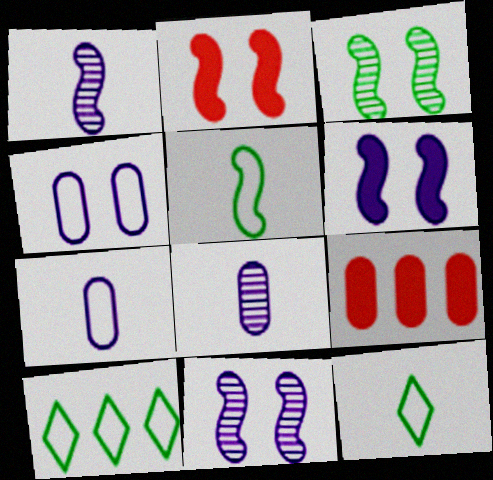[[2, 8, 10], 
[9, 11, 12]]